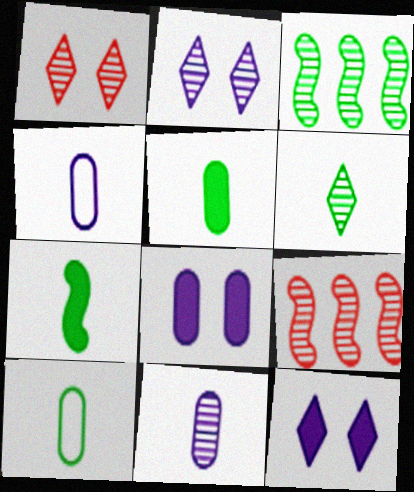[[1, 3, 11], 
[6, 7, 10], 
[9, 10, 12]]